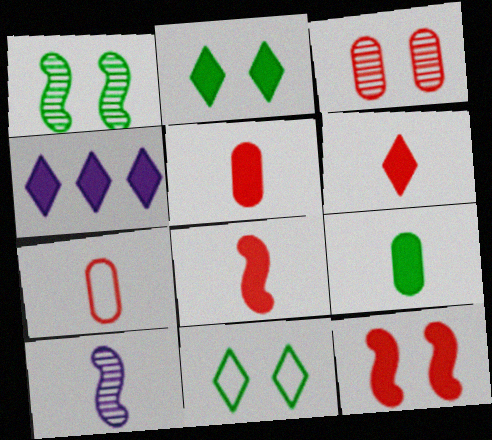[[1, 4, 7], 
[2, 4, 6], 
[4, 9, 12], 
[5, 6, 8]]